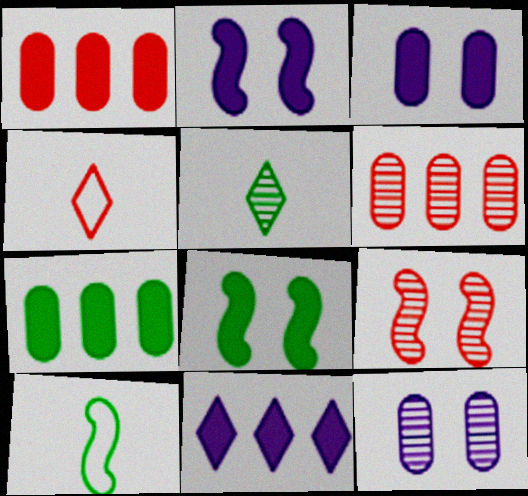[[1, 4, 9]]